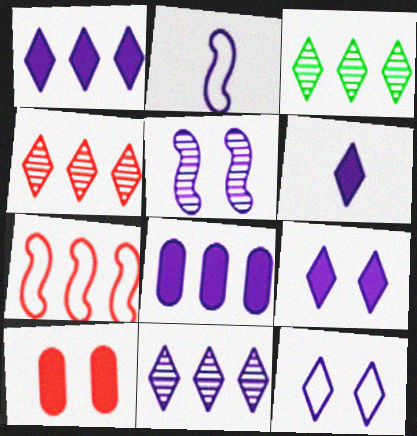[[1, 6, 9], 
[2, 3, 10], 
[3, 4, 11], 
[3, 7, 8], 
[6, 11, 12]]